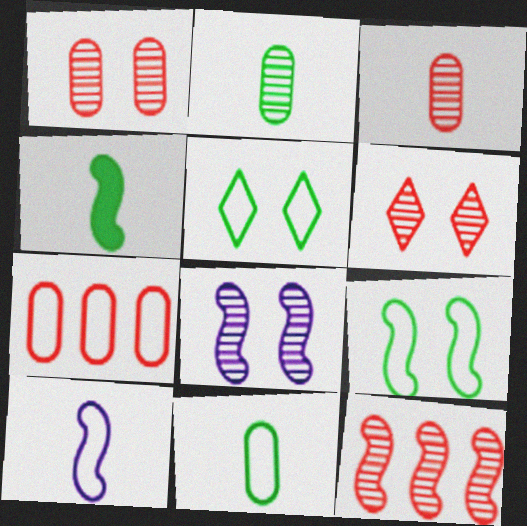[[3, 6, 12], 
[5, 7, 10]]